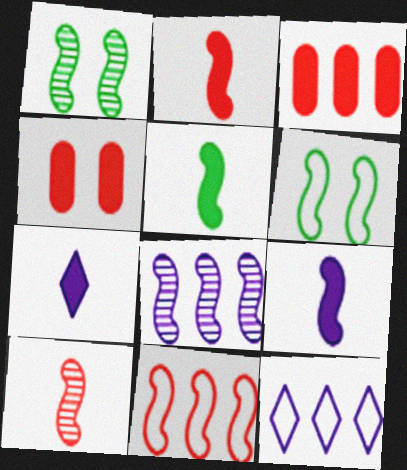[[1, 8, 10], 
[1, 9, 11], 
[2, 5, 9], 
[2, 6, 8]]